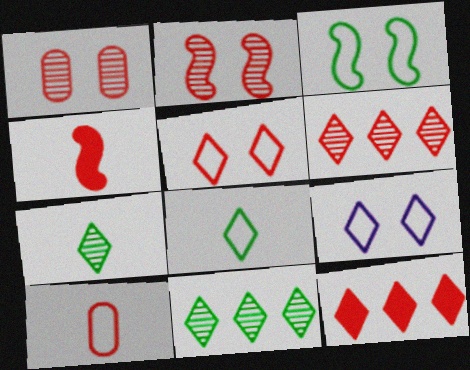[[2, 10, 12], 
[7, 9, 12]]